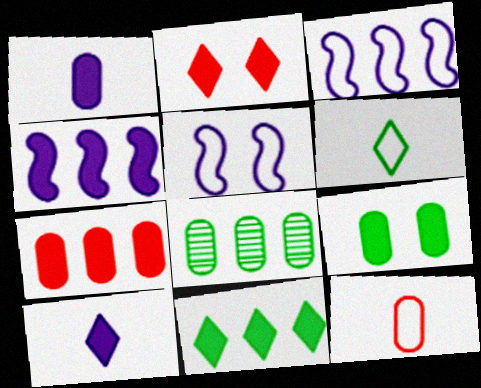[[1, 7, 9], 
[2, 10, 11], 
[4, 7, 11]]